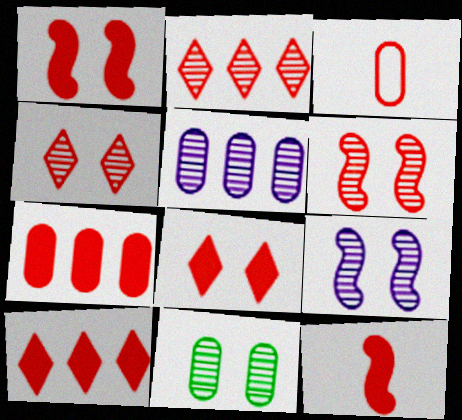[[1, 2, 3], 
[3, 6, 10], 
[4, 9, 11], 
[7, 8, 12]]